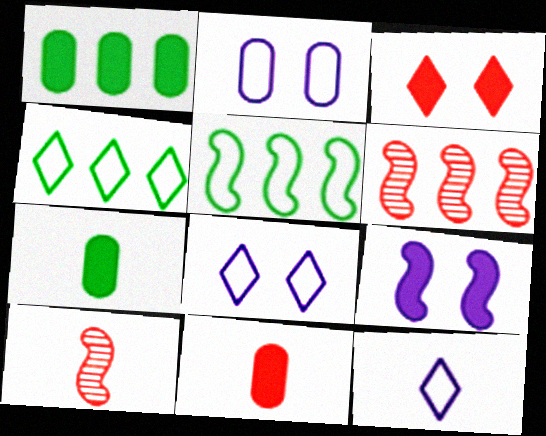[[1, 8, 10], 
[5, 9, 10], 
[6, 7, 8], 
[7, 10, 12]]